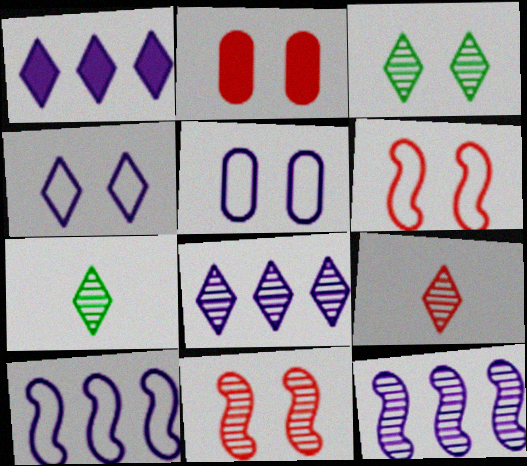[[2, 7, 10], 
[3, 8, 9]]